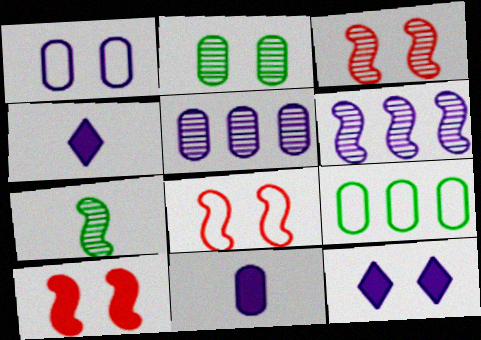[[1, 4, 6], 
[1, 5, 11], 
[2, 8, 12], 
[3, 4, 9], 
[3, 6, 7], 
[3, 8, 10]]